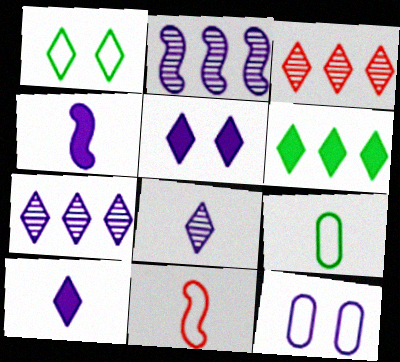[[1, 3, 10], 
[2, 10, 12], 
[4, 7, 12]]